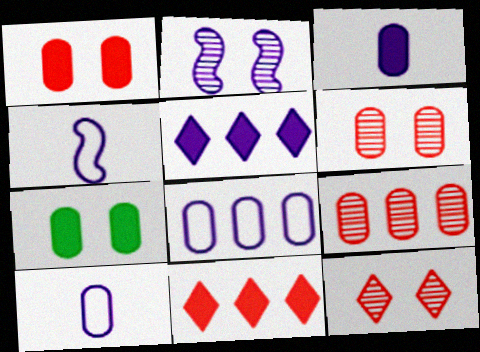[[2, 5, 10], 
[7, 9, 10]]